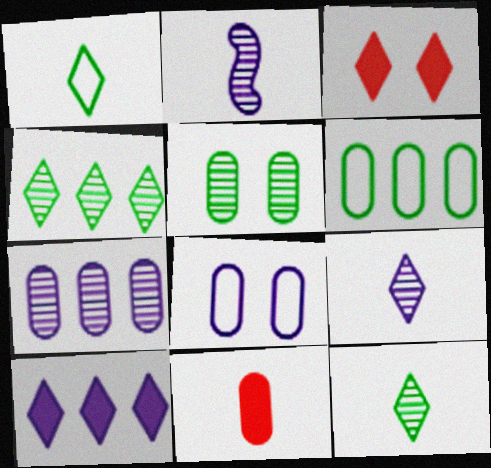[[1, 2, 11], 
[2, 3, 6], 
[2, 8, 10]]